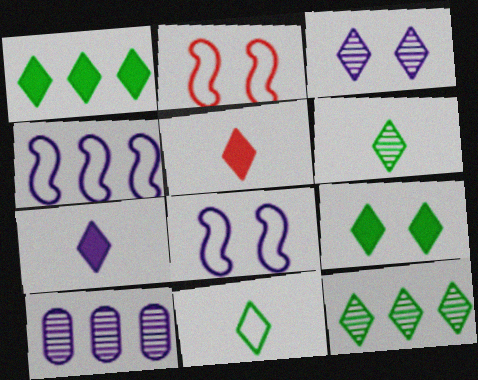[[7, 8, 10], 
[9, 11, 12]]